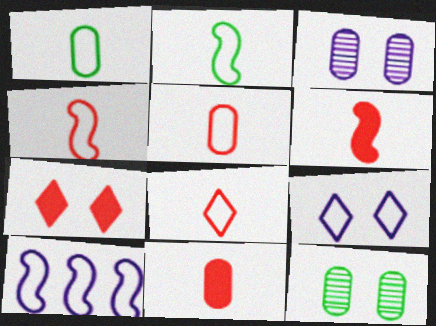[[4, 5, 8]]